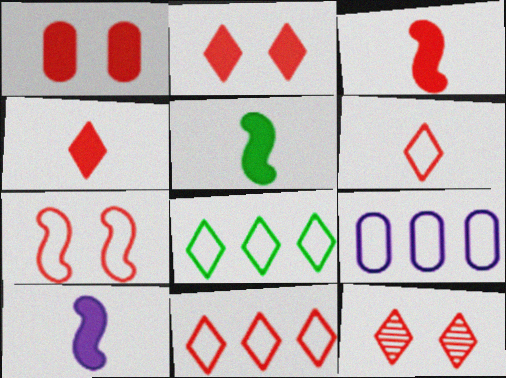[[1, 7, 12], 
[3, 5, 10], 
[4, 11, 12], 
[5, 9, 12]]